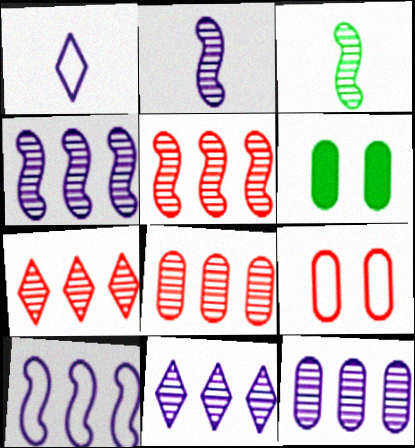[[1, 5, 6], 
[4, 11, 12], 
[5, 7, 8]]